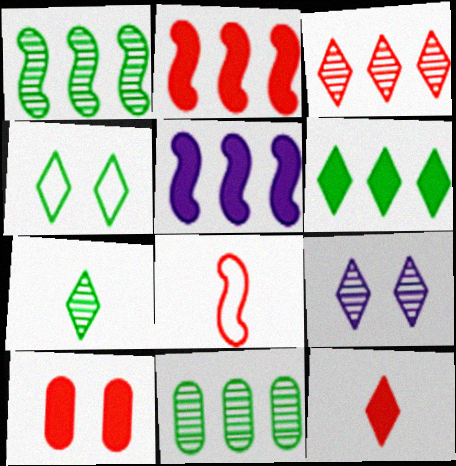[[2, 10, 12], 
[3, 7, 9], 
[3, 8, 10], 
[4, 6, 7]]